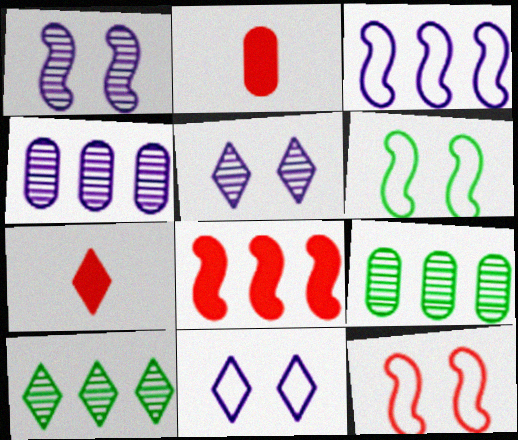[[4, 6, 7], 
[7, 10, 11]]